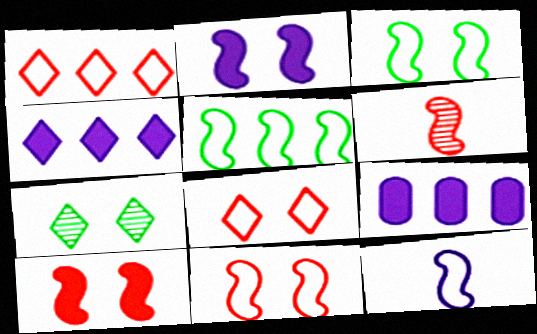[[2, 5, 6], 
[5, 11, 12]]